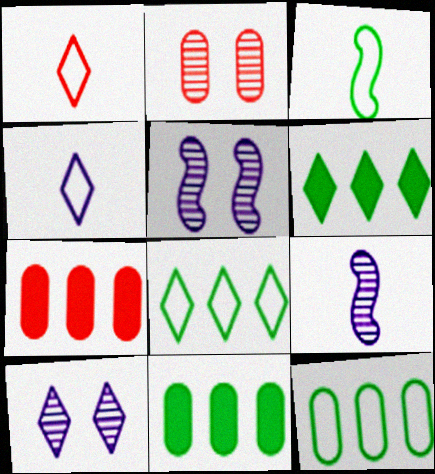[[1, 5, 11], 
[1, 6, 10], 
[3, 7, 10]]